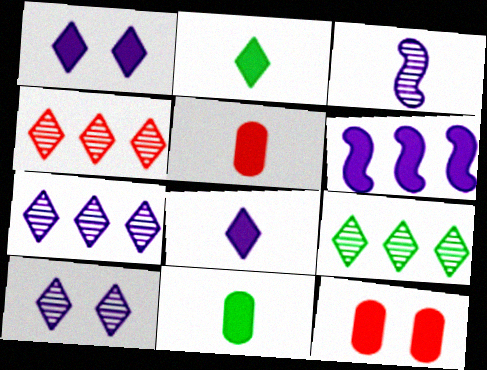[[2, 6, 12], 
[4, 7, 9]]